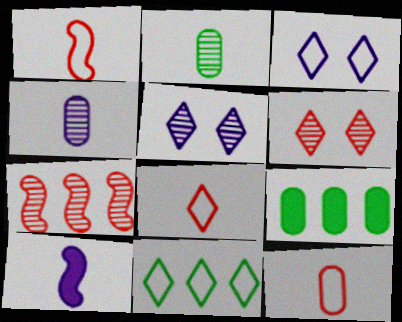[[1, 5, 9], 
[1, 8, 12], 
[2, 5, 7], 
[2, 8, 10], 
[3, 8, 11]]